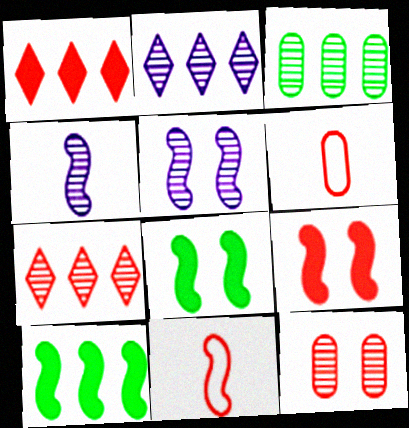[[1, 11, 12], 
[2, 6, 8], 
[5, 10, 11], 
[6, 7, 9]]